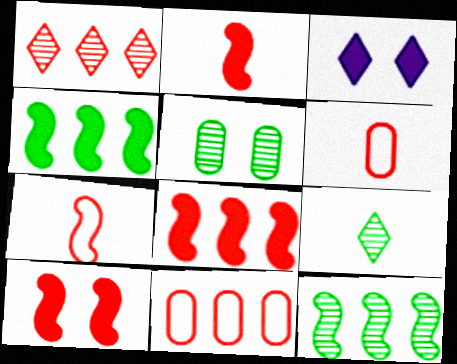[[1, 6, 10], 
[1, 8, 11], 
[2, 8, 10], 
[3, 6, 12], 
[5, 9, 12]]